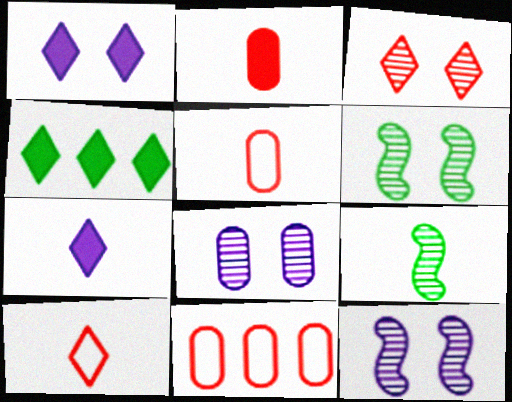[[1, 9, 11], 
[3, 6, 8], 
[4, 5, 12], 
[5, 7, 9], 
[6, 7, 11]]